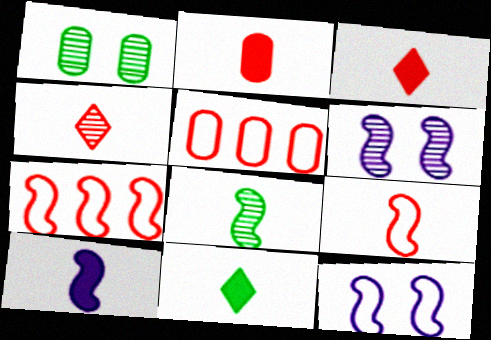[[2, 4, 9], 
[2, 10, 11], 
[5, 6, 11], 
[8, 9, 10]]